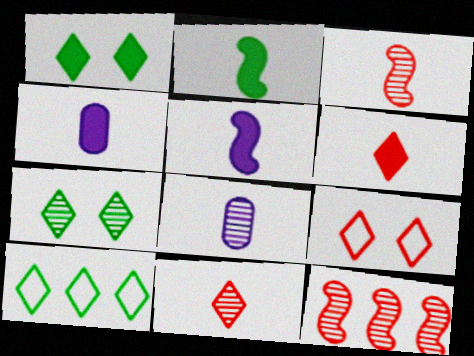[[2, 4, 6], 
[7, 8, 12]]